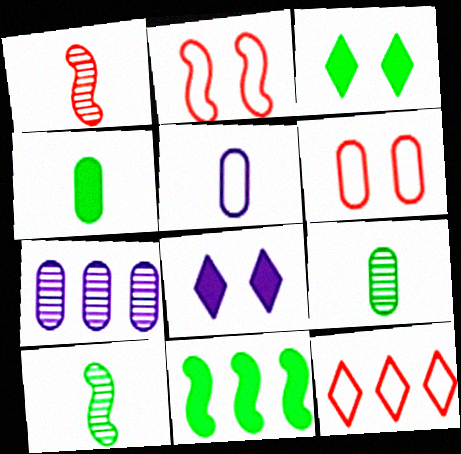[[3, 4, 11], 
[4, 6, 7], 
[7, 11, 12]]